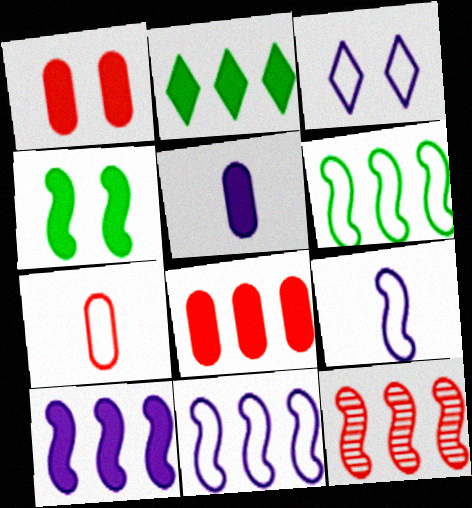[[2, 8, 10], 
[3, 6, 7], 
[4, 9, 12], 
[6, 10, 12]]